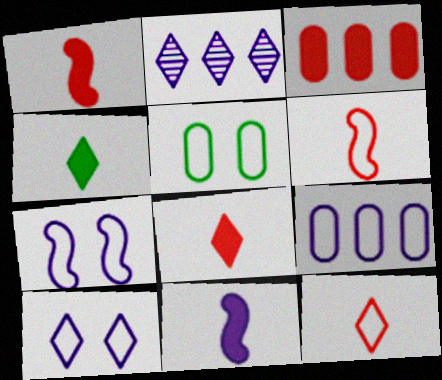[[1, 2, 5]]